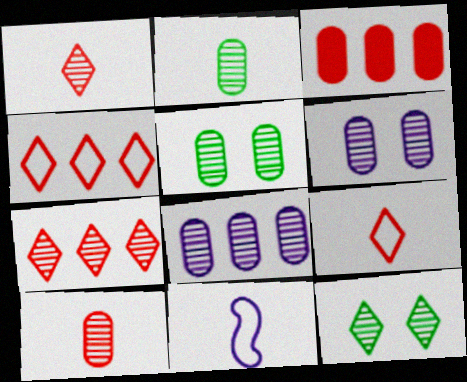[[3, 11, 12], 
[5, 8, 10]]